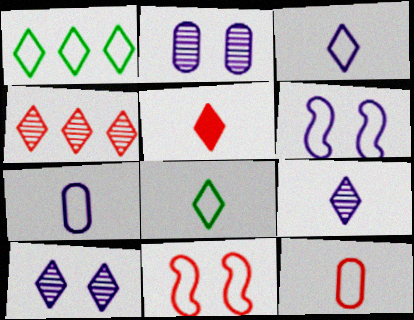[[1, 5, 10], 
[1, 6, 12], 
[1, 7, 11], 
[5, 8, 9]]